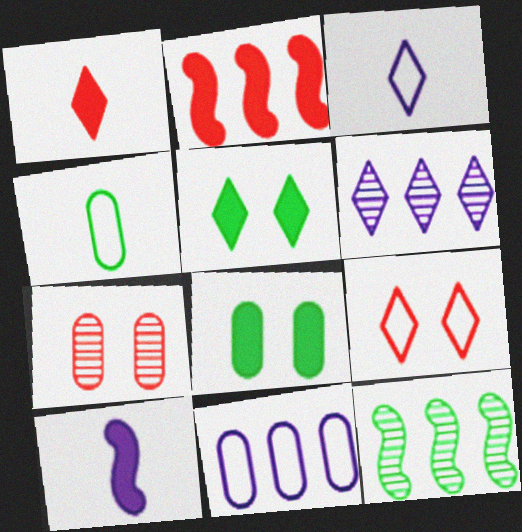[[4, 5, 12]]